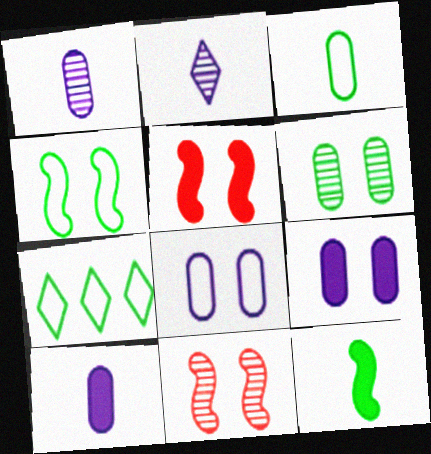[[1, 5, 7], 
[3, 4, 7], 
[6, 7, 12], 
[7, 10, 11]]